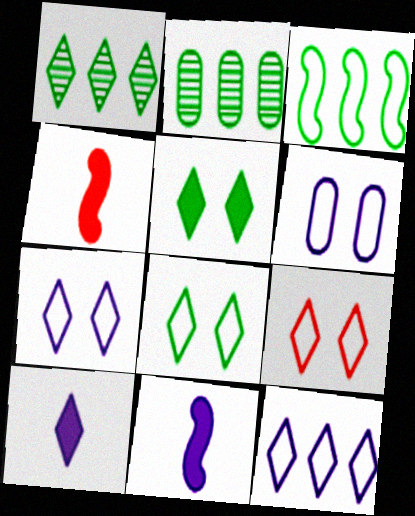[[1, 4, 6], 
[1, 9, 10], 
[2, 4, 7], 
[2, 9, 11], 
[7, 8, 9]]